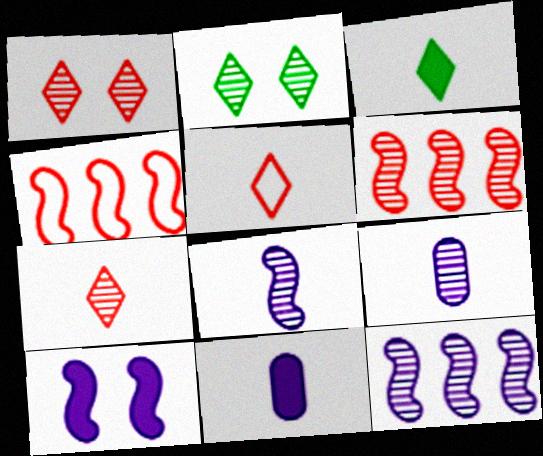[[2, 4, 11], 
[2, 6, 9]]